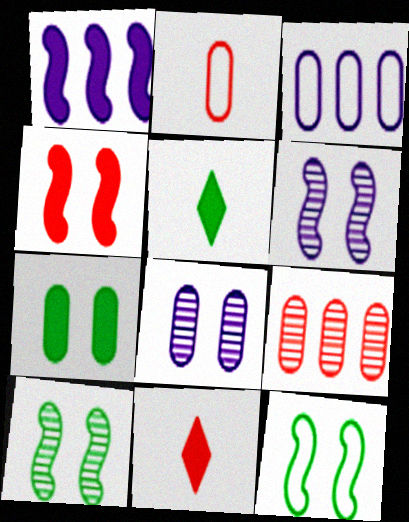[[1, 7, 11], 
[3, 10, 11], 
[4, 6, 12]]